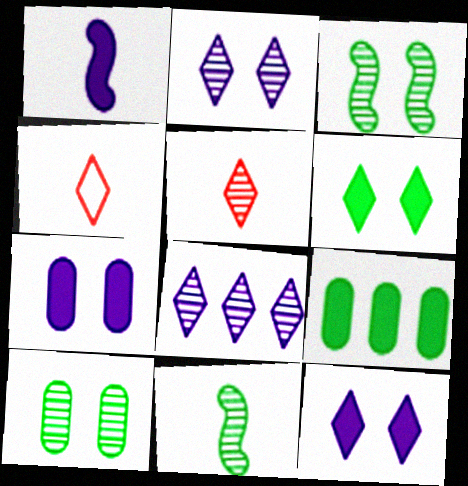[[4, 6, 8]]